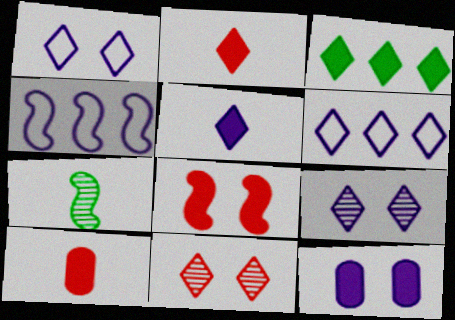[[4, 7, 8], 
[5, 6, 9]]